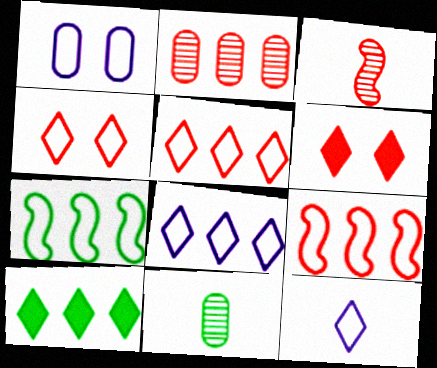[[1, 3, 10]]